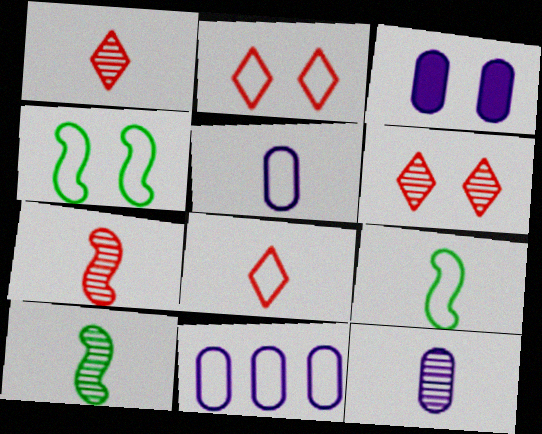[[1, 10, 12], 
[2, 9, 11], 
[3, 4, 6], 
[3, 11, 12], 
[4, 8, 11], 
[5, 8, 9]]